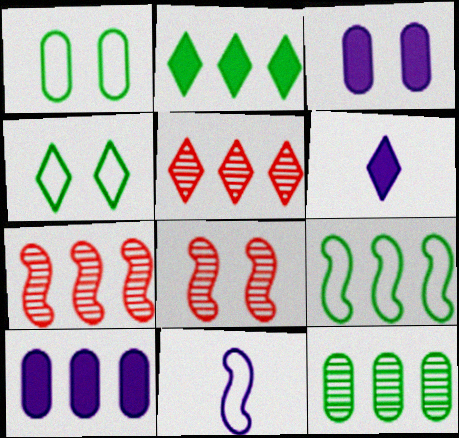[[1, 6, 7], 
[2, 9, 12], 
[3, 4, 8], 
[4, 5, 6], 
[5, 9, 10]]